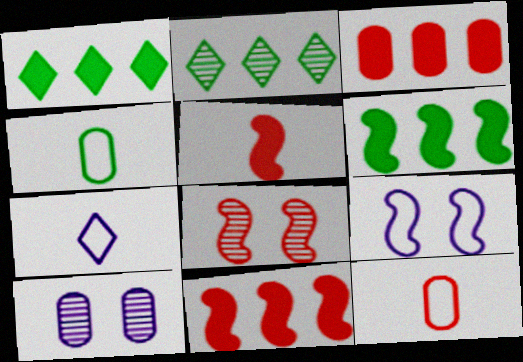[[3, 4, 10]]